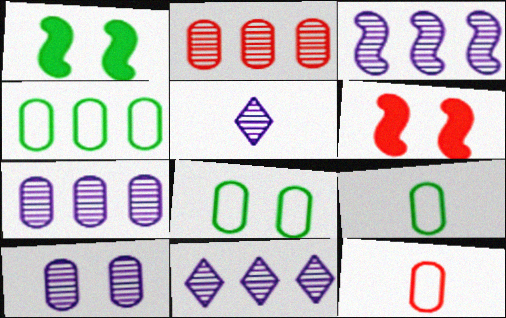[[1, 11, 12], 
[3, 5, 10], 
[3, 7, 11], 
[4, 5, 6], 
[4, 8, 9], 
[6, 9, 11]]